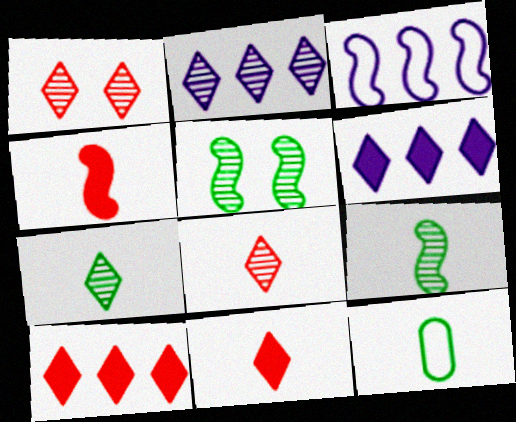[[1, 2, 7], 
[3, 4, 5]]